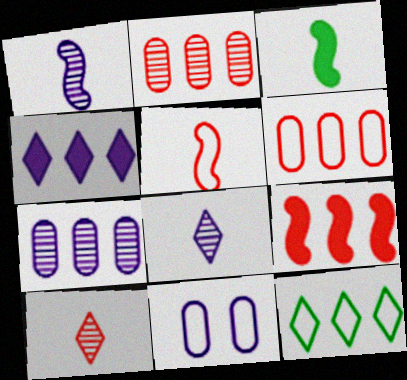[[1, 3, 5], 
[1, 4, 11], 
[5, 11, 12], 
[7, 9, 12]]